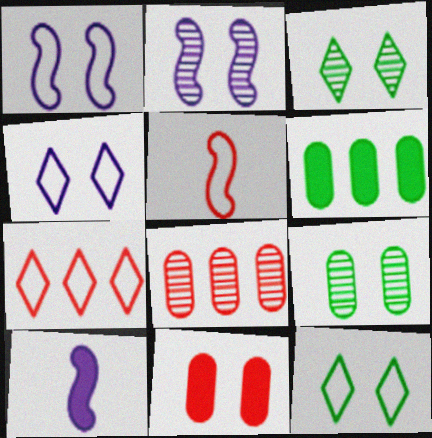[[1, 3, 11], 
[2, 11, 12], 
[7, 9, 10], 
[8, 10, 12]]